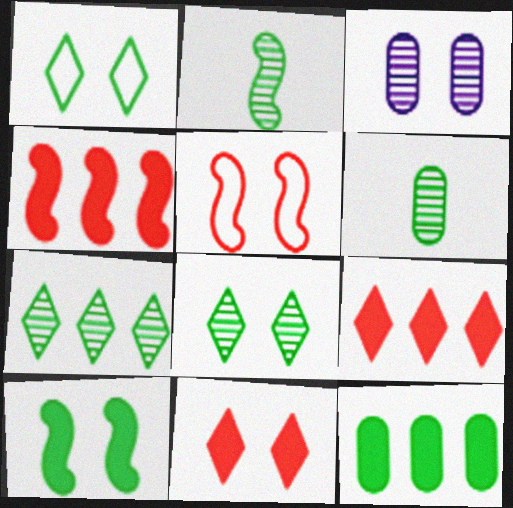[[1, 2, 12]]